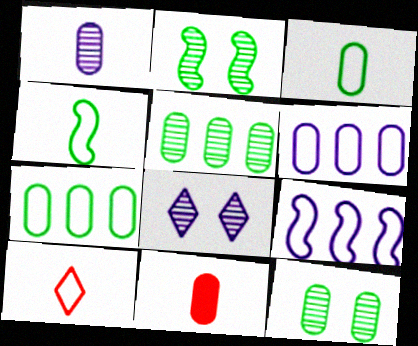[[1, 3, 11], 
[6, 11, 12]]